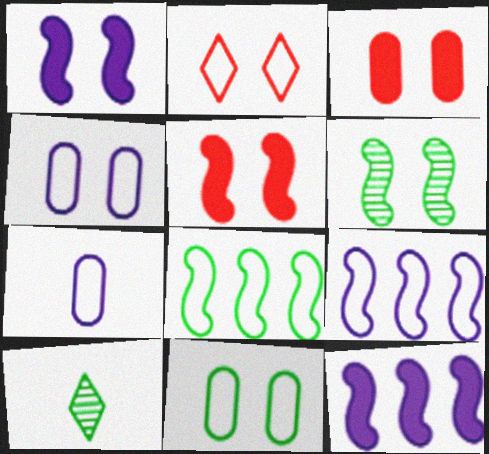[[2, 7, 8], 
[3, 9, 10]]